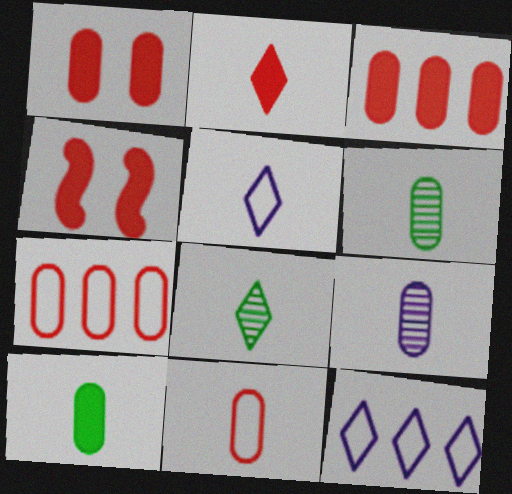[[2, 3, 4], 
[2, 5, 8], 
[4, 6, 12], 
[9, 10, 11]]